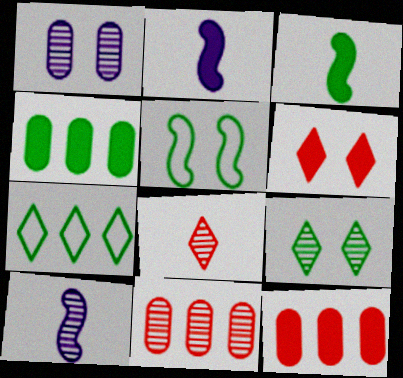[[1, 5, 6], 
[2, 4, 6], 
[9, 10, 11]]